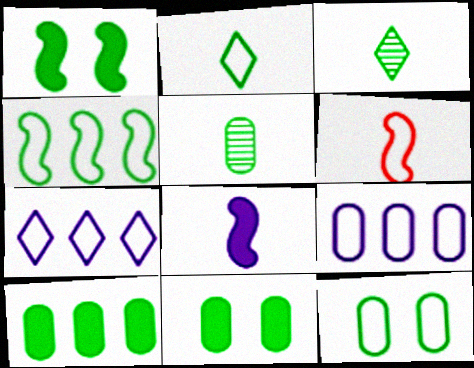[[2, 4, 12], 
[3, 4, 11], 
[5, 10, 12], 
[6, 7, 12]]